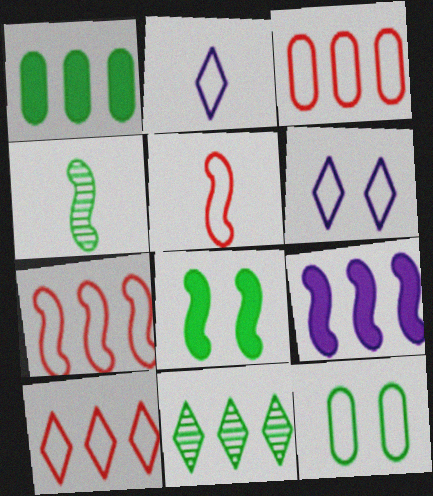[[2, 7, 12], 
[3, 7, 10], 
[3, 9, 11]]